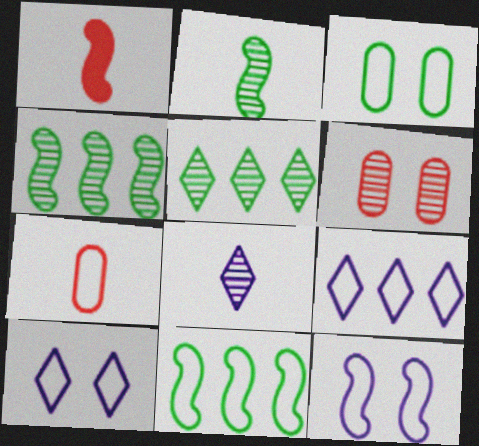[[1, 4, 12], 
[4, 6, 8], 
[7, 10, 11]]